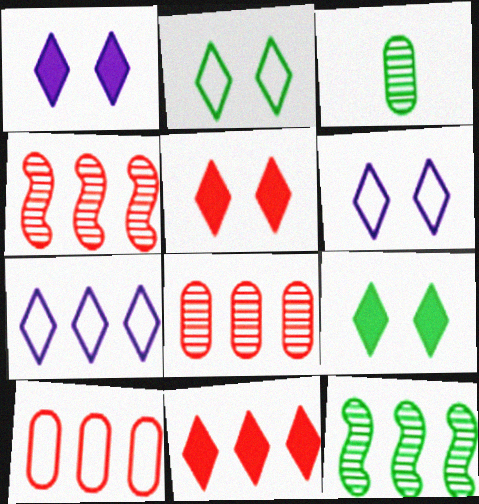[[1, 5, 9], 
[4, 10, 11]]